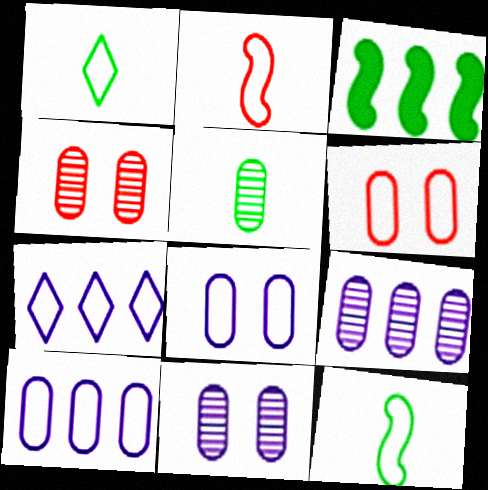[[4, 5, 9], 
[6, 7, 12]]